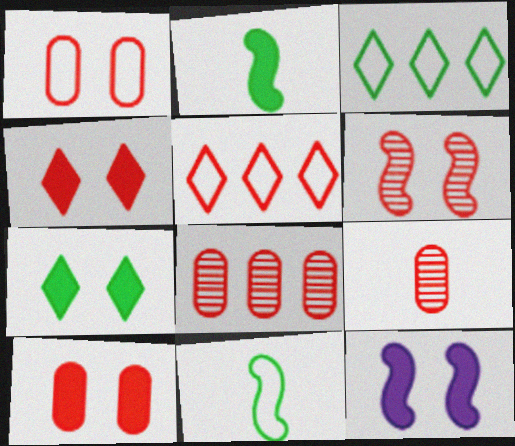[[1, 4, 6], 
[3, 9, 12], 
[7, 10, 12]]